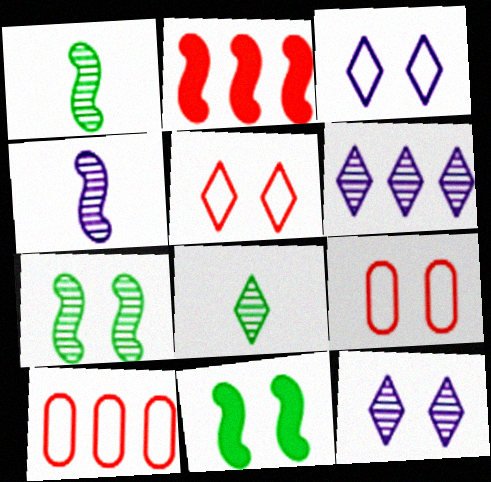[[9, 11, 12]]